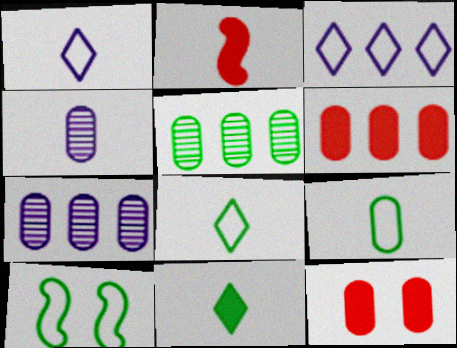[[2, 4, 8], 
[5, 10, 11], 
[7, 9, 12]]